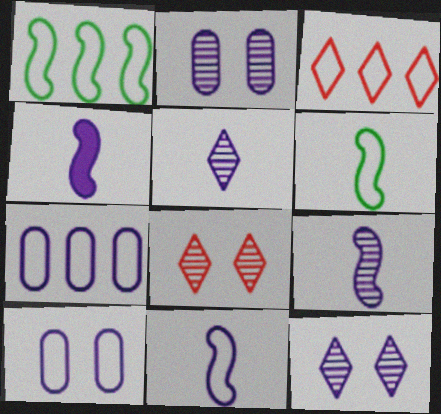[[1, 3, 7], 
[3, 6, 10], 
[4, 7, 12], 
[4, 9, 11]]